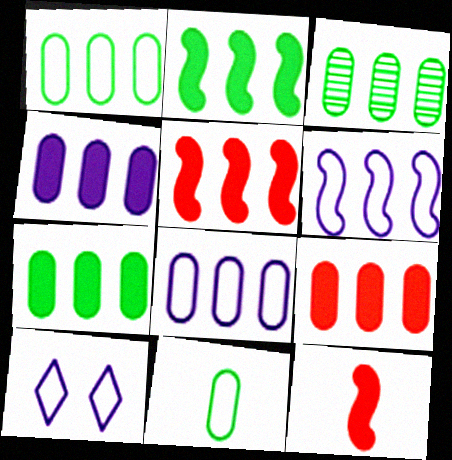[[1, 3, 7], 
[3, 8, 9], 
[3, 10, 12], 
[4, 7, 9]]